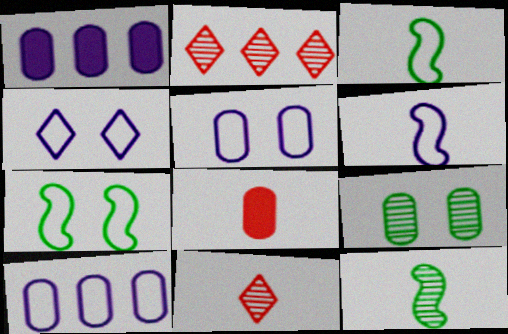[[1, 7, 11], 
[4, 6, 10], 
[8, 9, 10]]